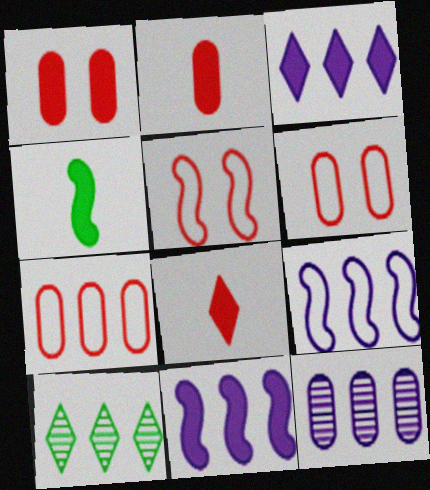[[1, 3, 4], 
[3, 9, 12], 
[7, 10, 11]]